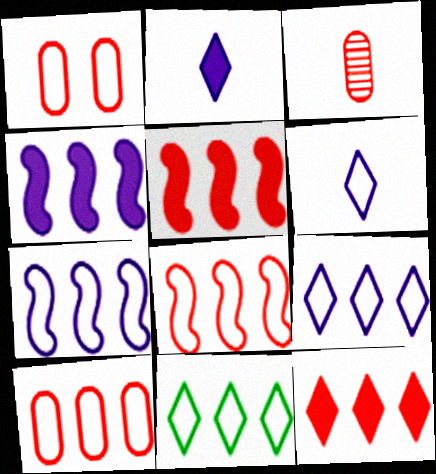[[7, 10, 11]]